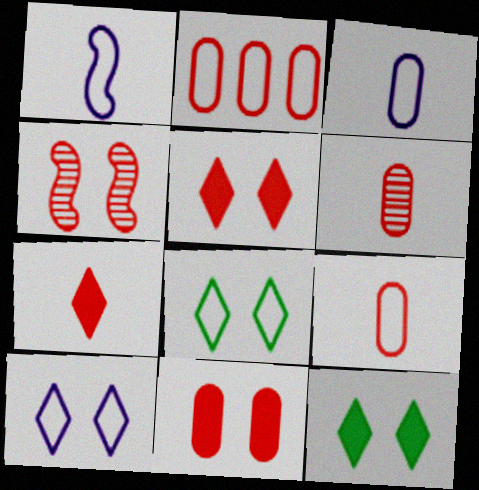[[1, 2, 8], 
[2, 4, 7], 
[2, 6, 11]]